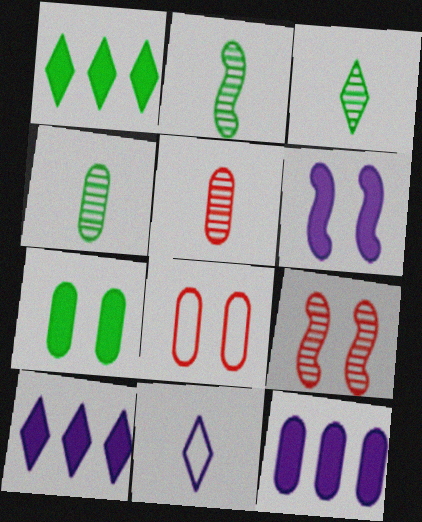[[2, 3, 4], 
[2, 8, 10], 
[4, 8, 12]]